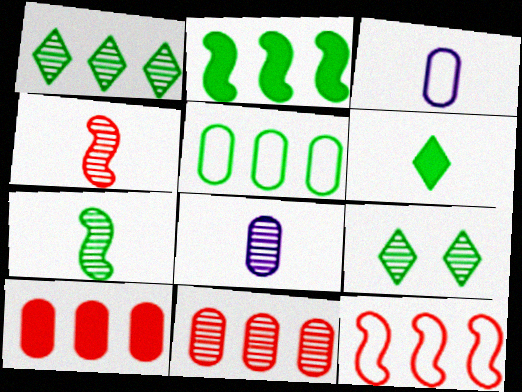[[1, 2, 5], 
[3, 4, 6]]